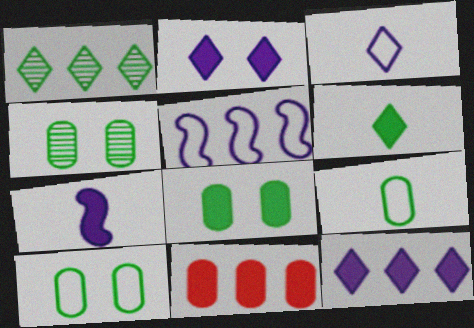[[1, 5, 11], 
[4, 8, 10]]